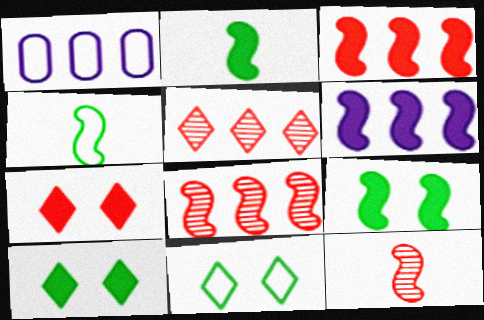[[1, 10, 12]]